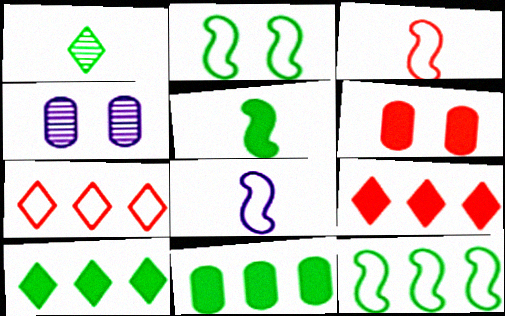[[1, 2, 11], 
[3, 4, 10], 
[4, 5, 7]]